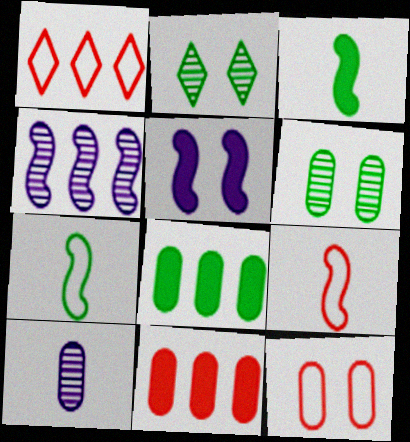[[1, 4, 8], 
[1, 9, 12], 
[2, 5, 12], 
[2, 7, 8], 
[8, 10, 12]]